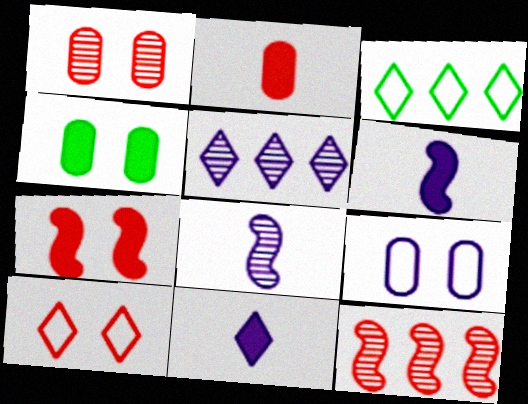[[1, 3, 6], 
[1, 4, 9], 
[1, 7, 10], 
[2, 10, 12], 
[5, 6, 9]]